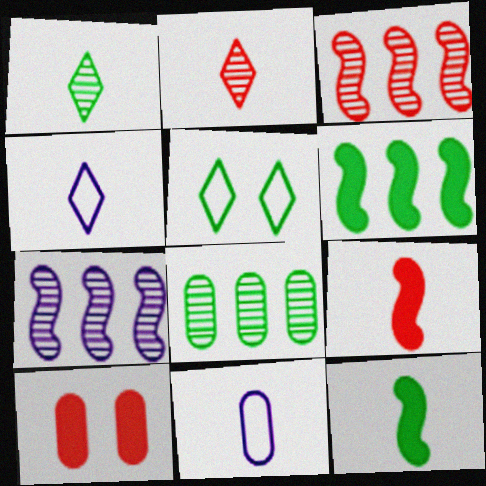[[1, 9, 11], 
[2, 11, 12], 
[5, 8, 12], 
[8, 10, 11]]